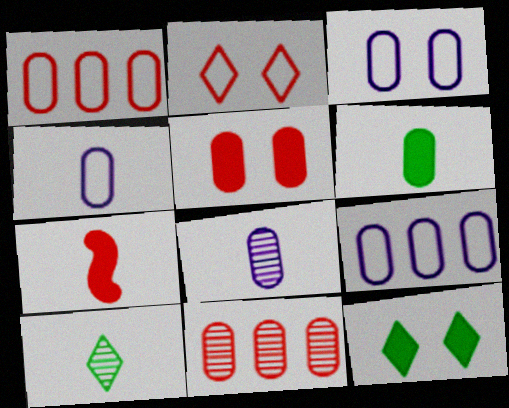[[2, 7, 11], 
[3, 4, 9], 
[3, 6, 11], 
[4, 7, 10]]